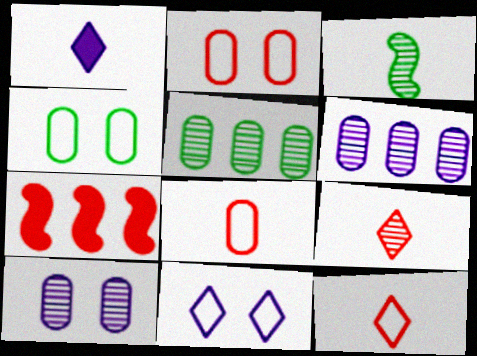[[1, 3, 8], 
[2, 7, 9]]